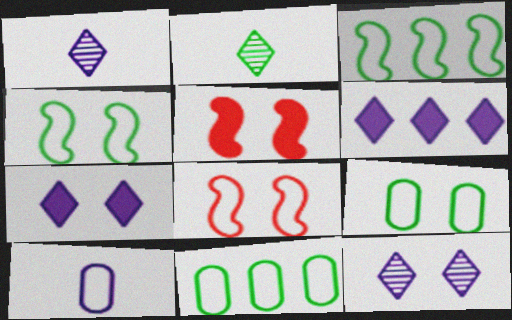[[1, 5, 11], 
[5, 9, 12]]